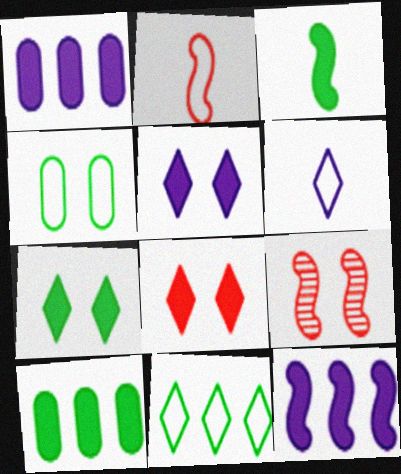[[1, 3, 8], 
[3, 7, 10], 
[4, 5, 9], 
[5, 7, 8], 
[6, 9, 10]]